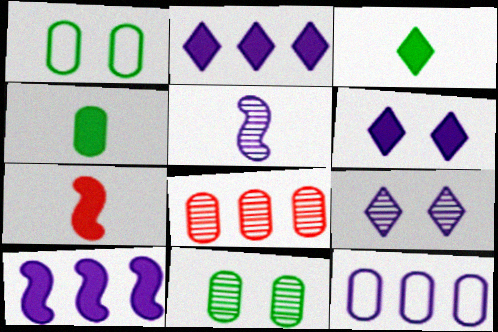[[5, 6, 12]]